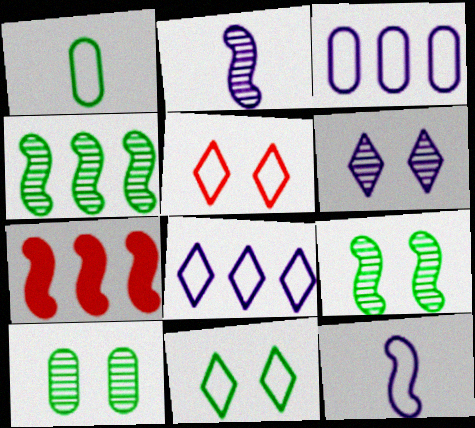[[1, 6, 7], 
[7, 9, 12]]